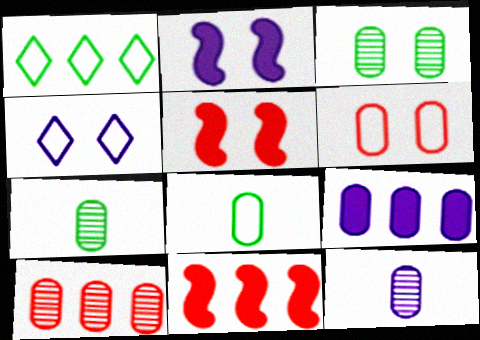[[1, 5, 12], 
[3, 4, 5], 
[3, 10, 12], 
[4, 7, 11], 
[6, 7, 9]]